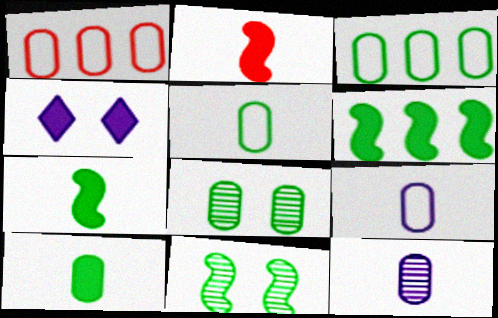[[3, 8, 10]]